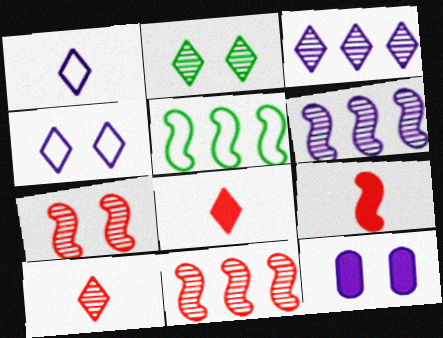[[1, 6, 12], 
[2, 3, 10], 
[5, 10, 12]]